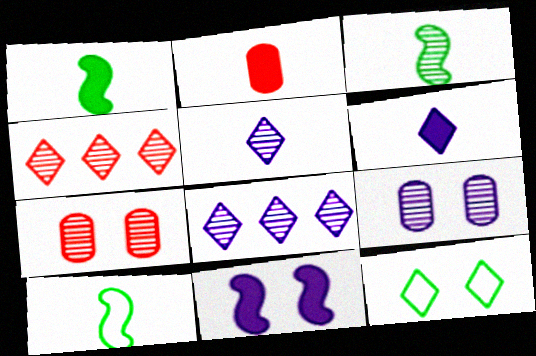[[1, 2, 6], 
[1, 3, 10], 
[2, 5, 10], 
[3, 4, 9], 
[3, 7, 8], 
[4, 6, 12], 
[7, 11, 12]]